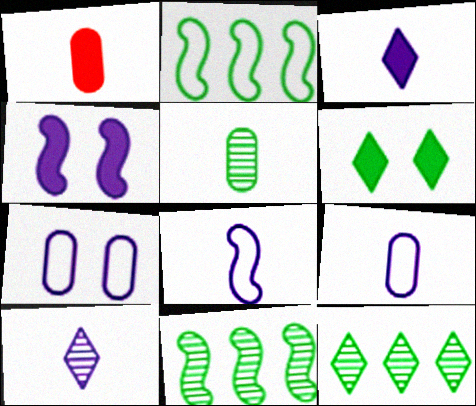[[1, 5, 9], 
[2, 5, 6]]